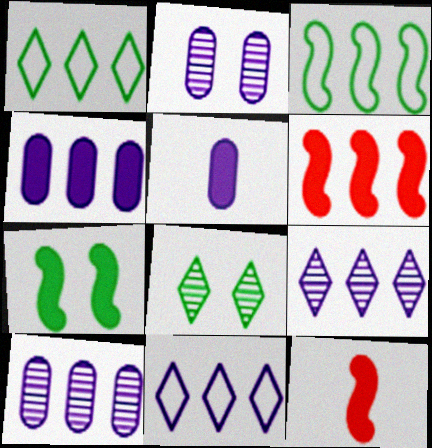[[1, 2, 12], 
[1, 6, 10]]